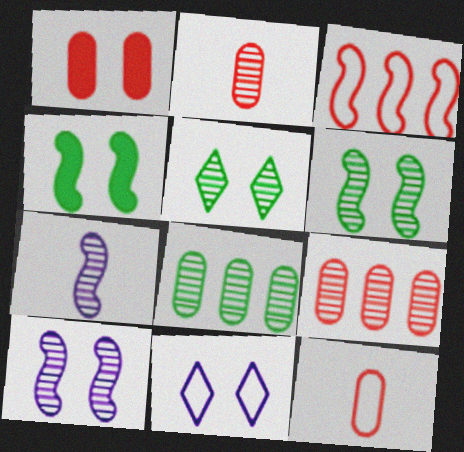[[1, 6, 11], 
[1, 9, 12], 
[3, 4, 7], 
[5, 7, 9]]